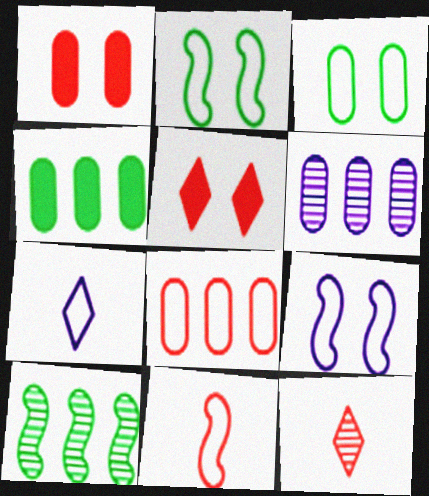[[1, 7, 10], 
[2, 7, 8], 
[4, 6, 8], 
[4, 9, 12]]